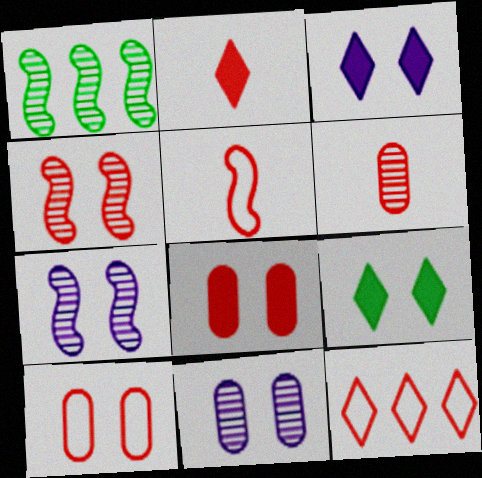[[2, 5, 6], 
[5, 10, 12], 
[7, 9, 10]]